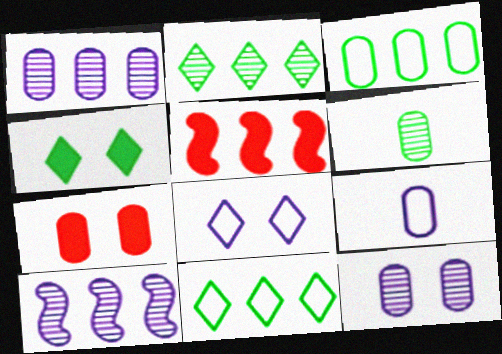[[1, 5, 11], 
[5, 6, 8]]